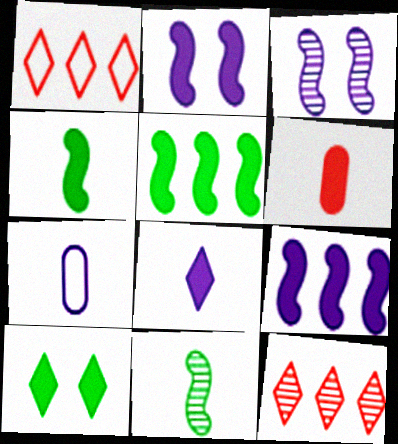[[4, 6, 8], 
[6, 9, 10]]